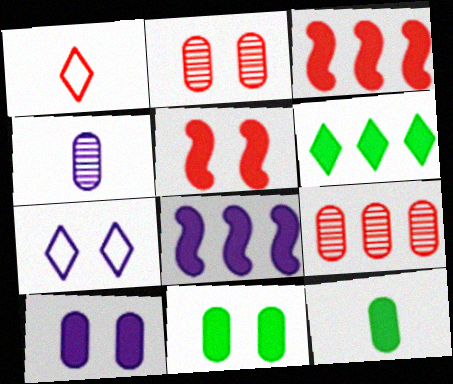[[1, 2, 3], 
[1, 5, 9], 
[4, 7, 8]]